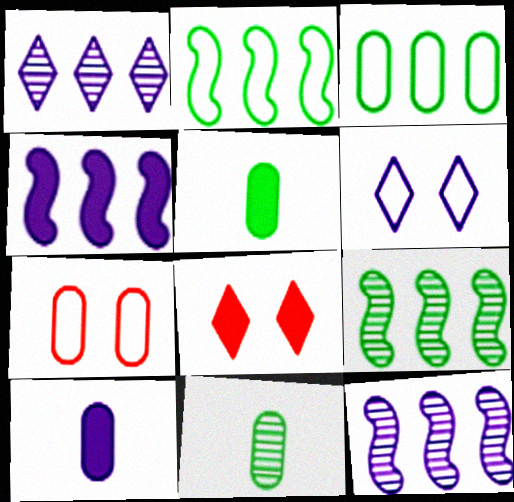[[4, 5, 8], 
[6, 10, 12]]